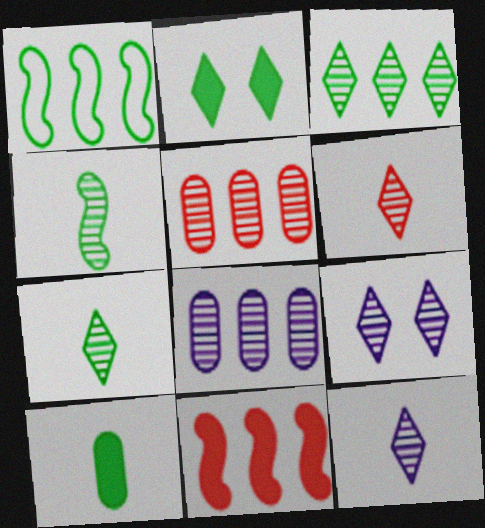[[3, 6, 9], 
[4, 5, 9], 
[6, 7, 12]]